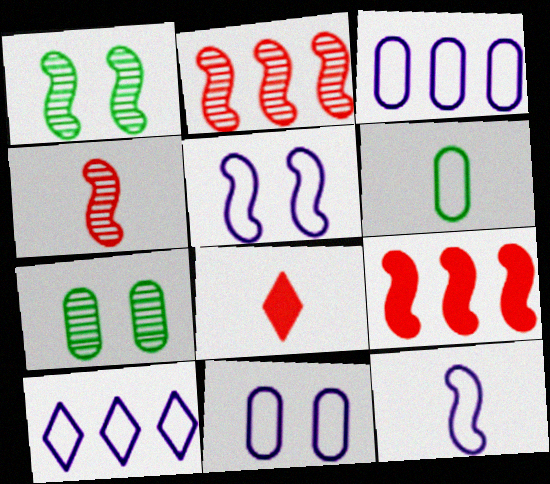[[1, 3, 8], 
[1, 9, 12], 
[10, 11, 12]]